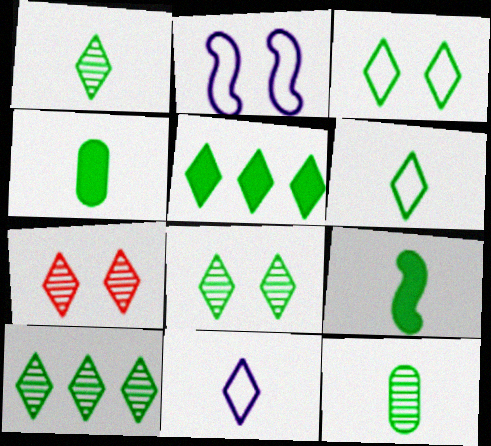[[1, 3, 5], 
[1, 8, 10], 
[5, 6, 8], 
[5, 7, 11], 
[6, 9, 12]]